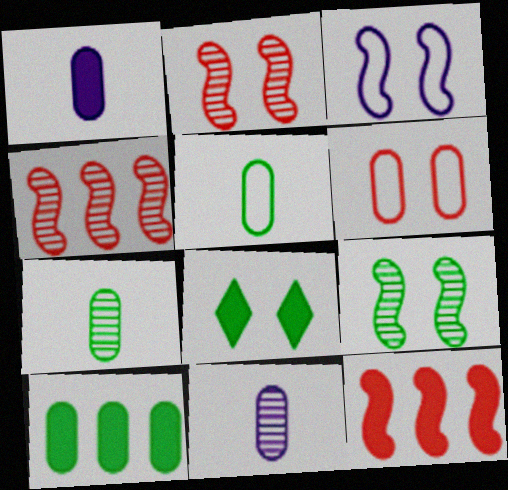[[1, 8, 12], 
[6, 10, 11]]